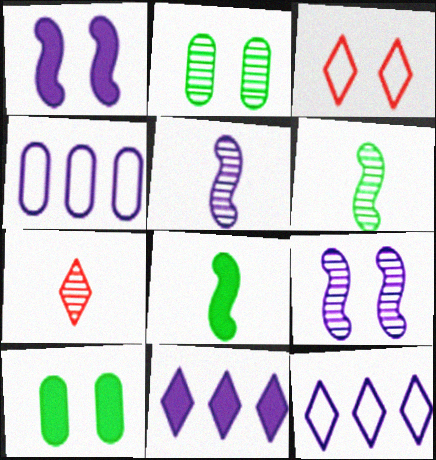[[1, 2, 3], 
[3, 9, 10]]